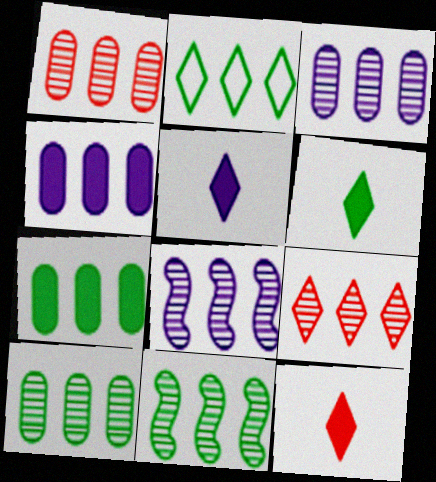[[1, 3, 10], 
[2, 7, 11], 
[3, 9, 11], 
[5, 6, 12], 
[8, 9, 10]]